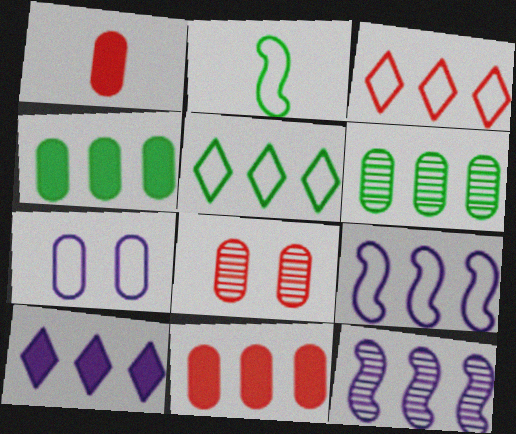[[1, 6, 7], 
[2, 3, 7], 
[2, 8, 10], 
[3, 4, 12], 
[5, 11, 12]]